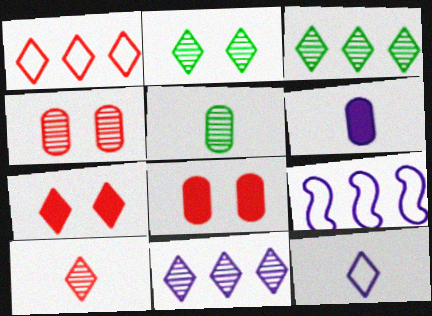[[1, 7, 10], 
[2, 10, 11], 
[3, 7, 12], 
[5, 7, 9]]